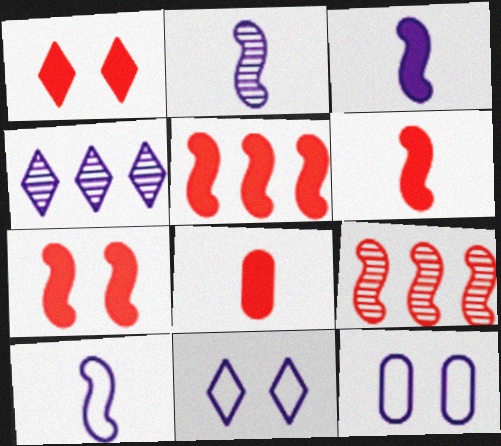[[1, 5, 8], 
[2, 3, 10], 
[3, 4, 12], 
[5, 6, 7]]